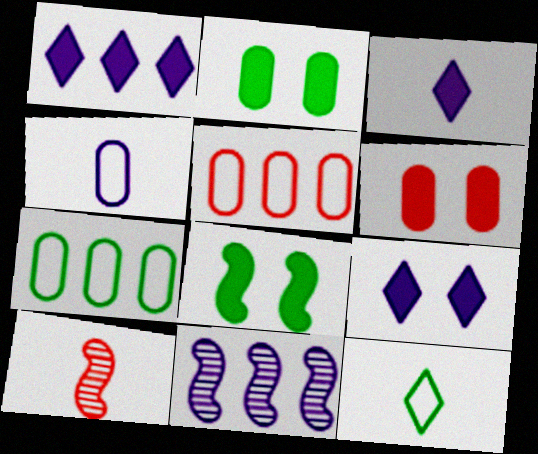[[1, 3, 9], 
[4, 9, 11], 
[6, 8, 9], 
[6, 11, 12], 
[7, 9, 10]]